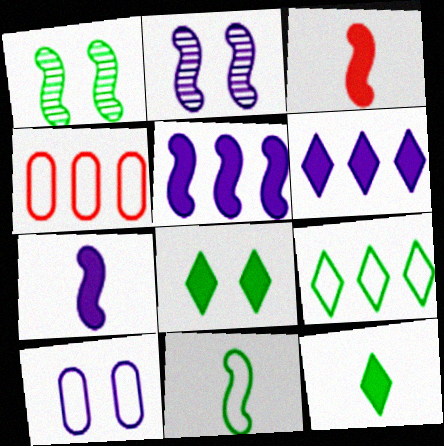[[2, 4, 12]]